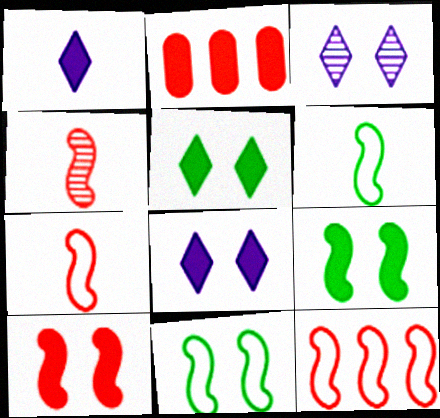[[1, 2, 9], 
[2, 3, 6], 
[4, 10, 12]]